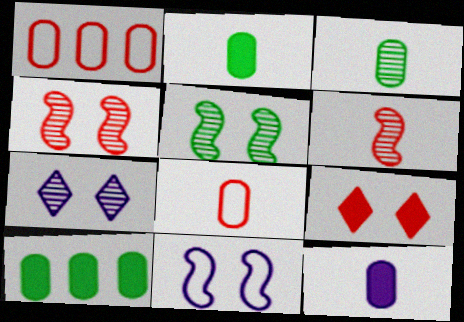[[1, 6, 9], 
[3, 8, 12]]